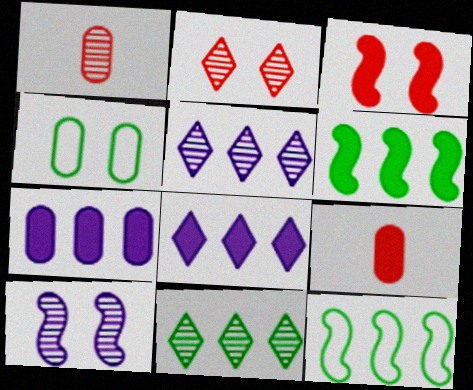[[1, 4, 7], 
[1, 10, 11]]